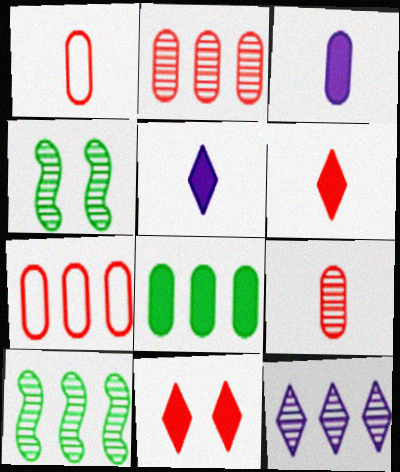[[2, 10, 12], 
[4, 5, 7], 
[4, 9, 12]]